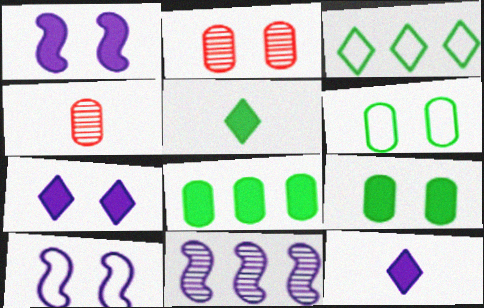[[1, 3, 4]]